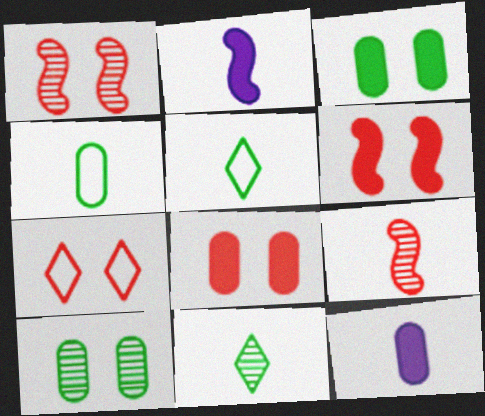[[1, 7, 8], 
[5, 9, 12]]